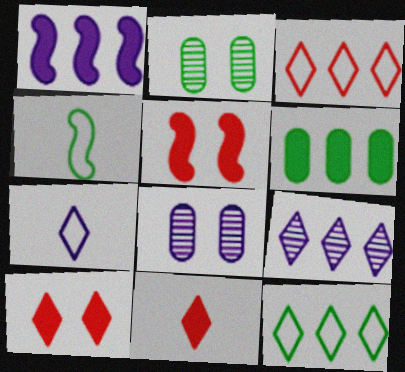[[1, 7, 8]]